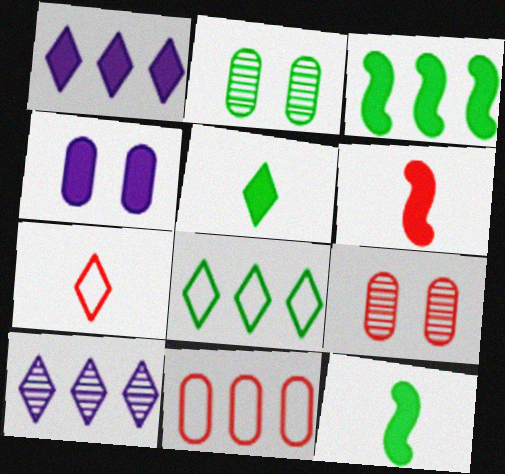[[2, 8, 12], 
[3, 10, 11]]